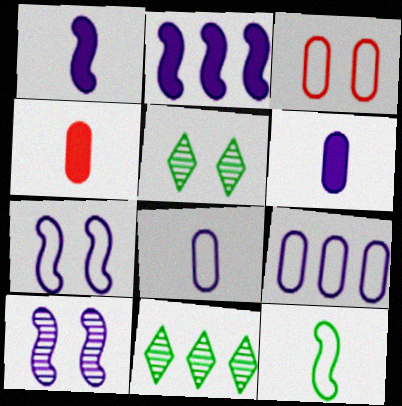[[1, 3, 11], 
[4, 7, 11]]